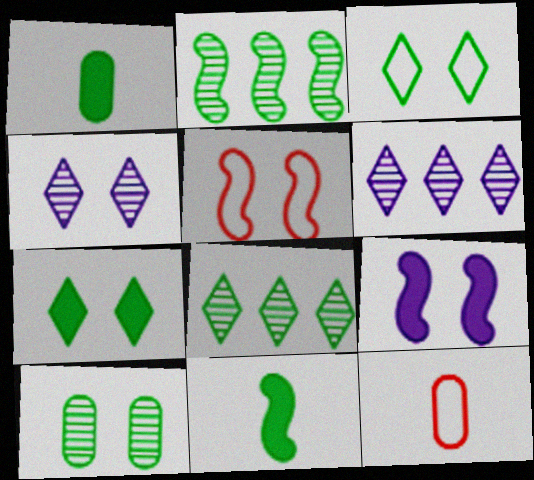[[1, 2, 3], 
[1, 5, 6], 
[8, 9, 12]]